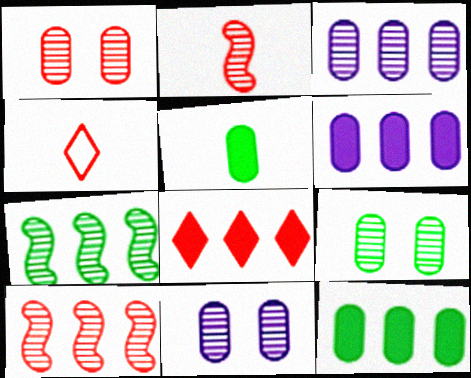[[1, 9, 11]]